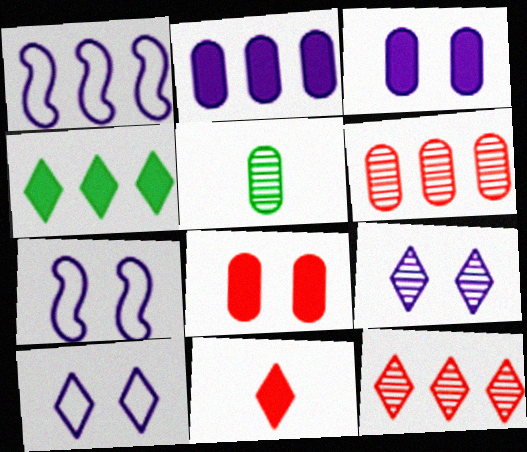[[1, 4, 6], 
[3, 7, 9]]